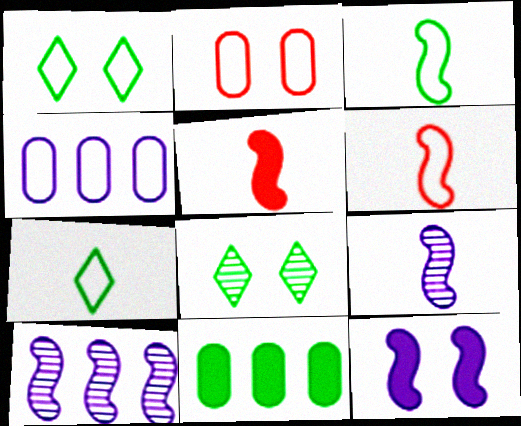[[1, 4, 6], 
[2, 8, 12], 
[3, 5, 9], 
[3, 8, 11], 
[4, 5, 8]]